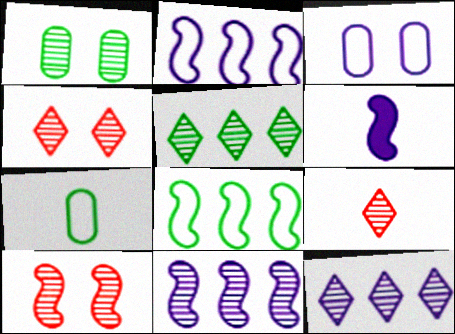[[1, 9, 11], 
[3, 6, 12], 
[6, 7, 9], 
[6, 8, 10]]